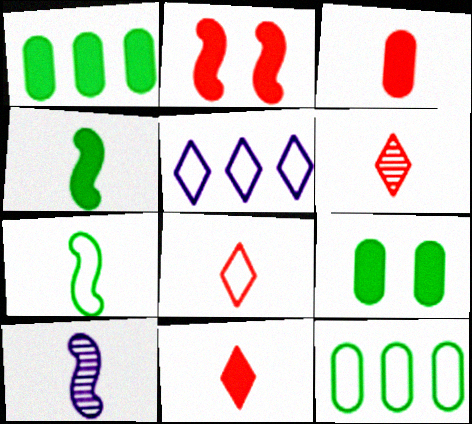[[6, 8, 11]]